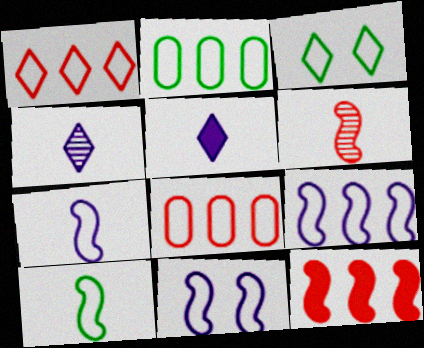[[1, 2, 9], 
[2, 3, 10], 
[3, 7, 8], 
[7, 9, 11]]